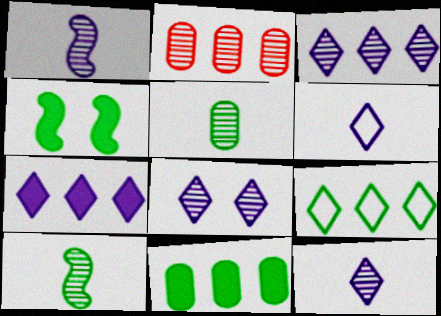[[2, 4, 6], 
[2, 8, 10], 
[3, 8, 12], 
[4, 5, 9], 
[6, 7, 8]]